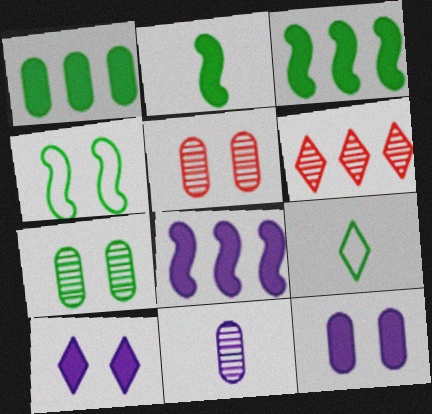[[3, 7, 9], 
[4, 5, 10], 
[5, 8, 9], 
[6, 9, 10]]